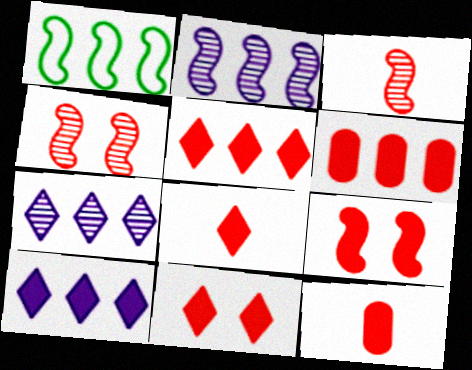[[1, 6, 7], 
[5, 8, 11], 
[5, 9, 12], 
[6, 8, 9]]